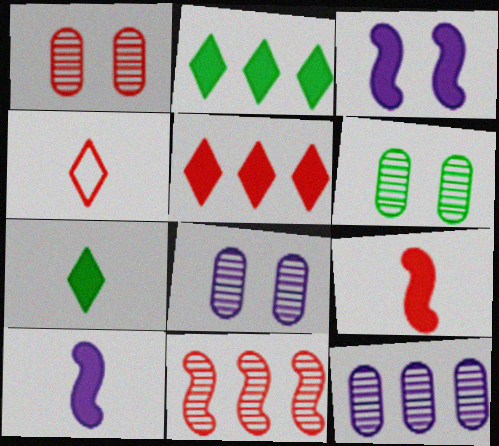[[1, 6, 8]]